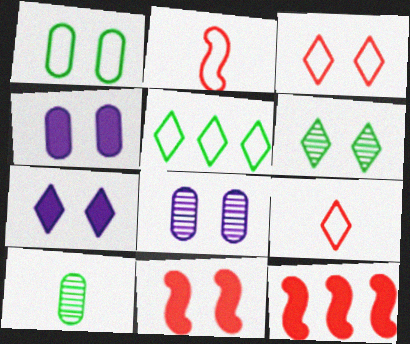[[3, 6, 7]]